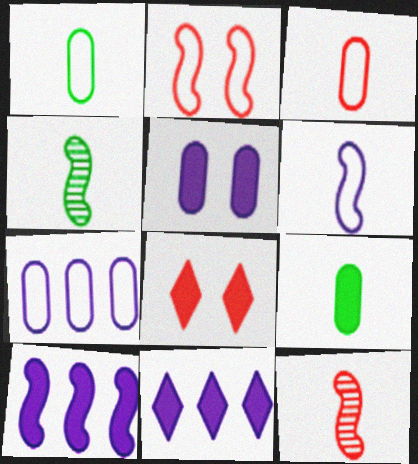[[2, 4, 10], 
[4, 7, 8], 
[8, 9, 10]]